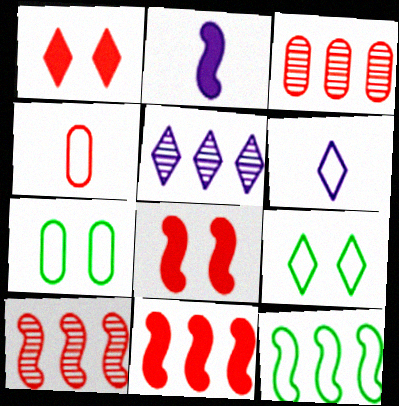[[1, 4, 10], 
[2, 3, 9]]